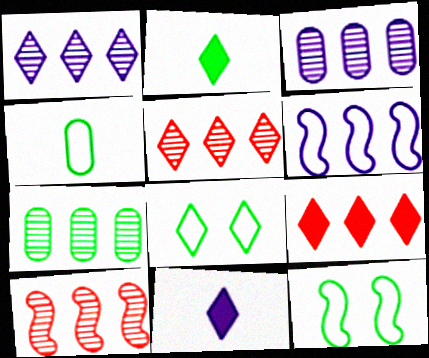[[1, 7, 10], 
[2, 7, 12], 
[5, 8, 11], 
[6, 7, 9]]